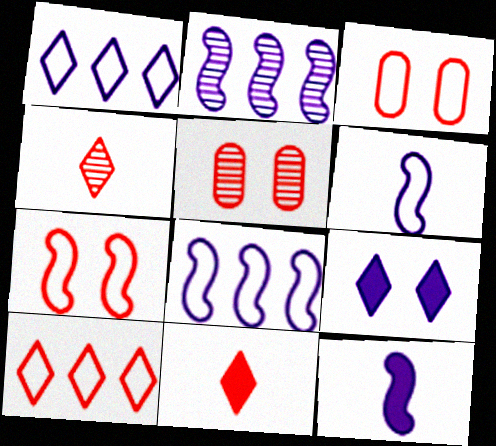[]